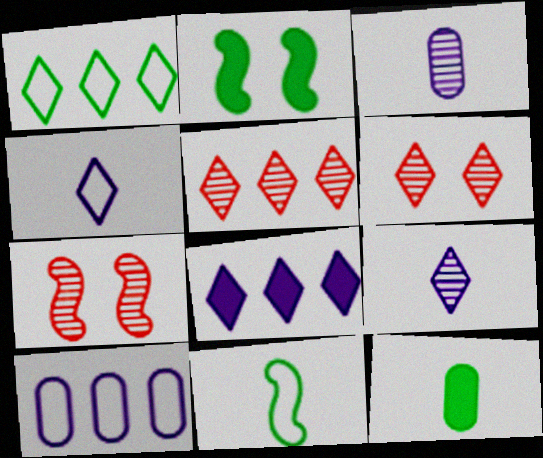[[1, 5, 8]]